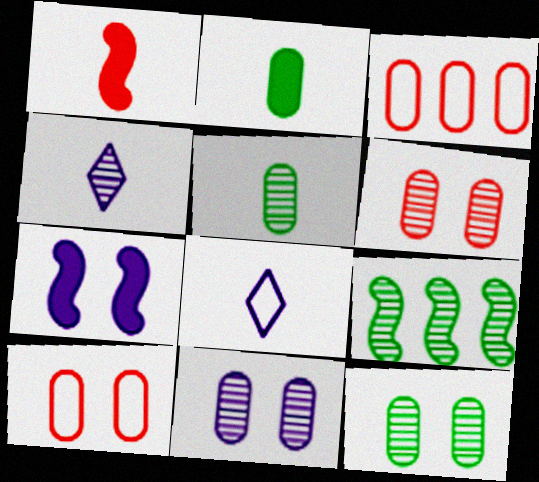[[1, 5, 8], 
[2, 3, 11], 
[4, 6, 9], 
[6, 11, 12]]